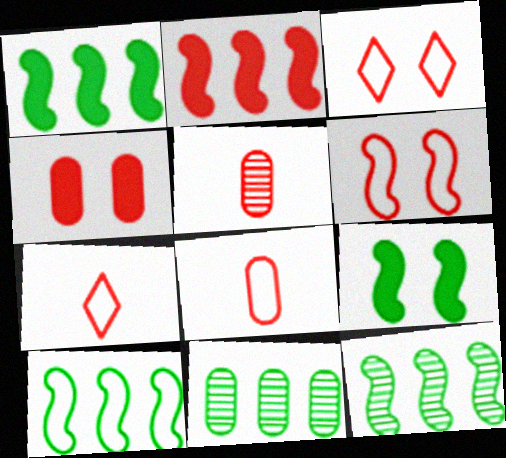[[1, 10, 12], 
[2, 3, 5]]